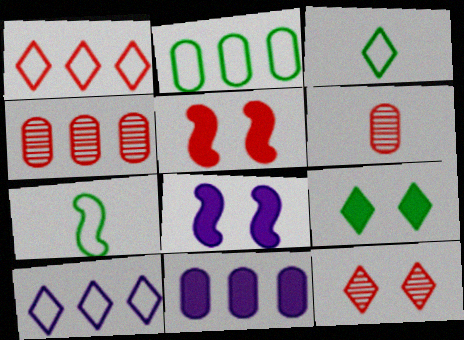[[1, 5, 6], 
[2, 4, 11], 
[3, 4, 8], 
[7, 11, 12]]